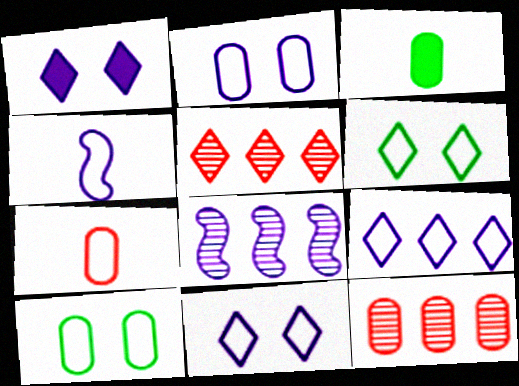[[2, 3, 12], 
[2, 4, 9]]